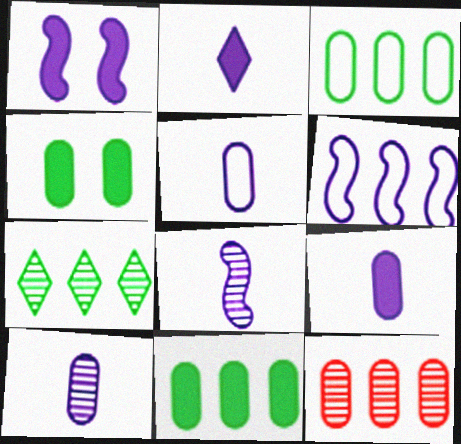[[1, 6, 8], 
[2, 5, 8], 
[4, 5, 12], 
[5, 9, 10]]